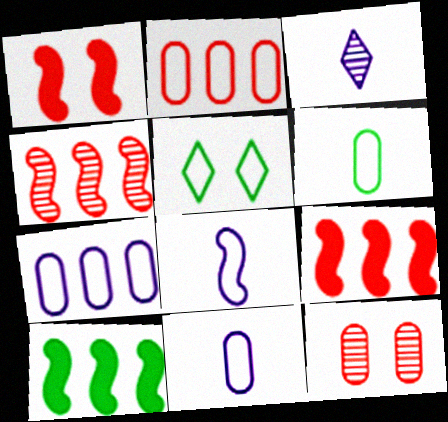[[2, 5, 8]]